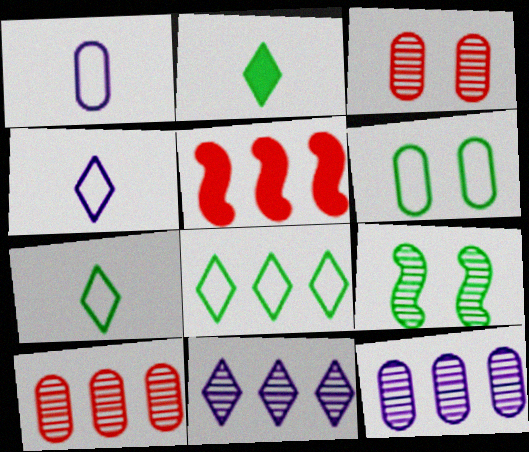[[5, 8, 12]]